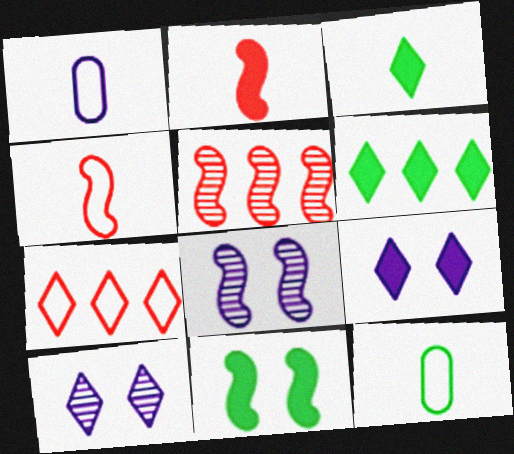[[3, 7, 10], 
[5, 9, 12]]